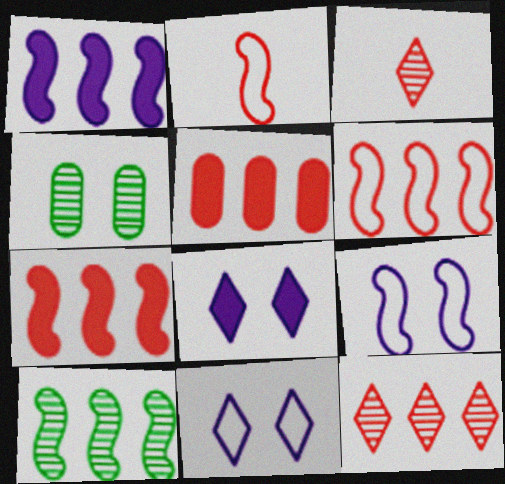[[1, 6, 10], 
[5, 6, 12]]